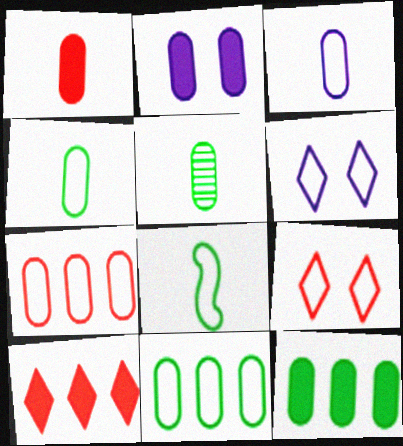[[1, 2, 12], 
[1, 3, 5], 
[2, 5, 7], 
[6, 7, 8]]